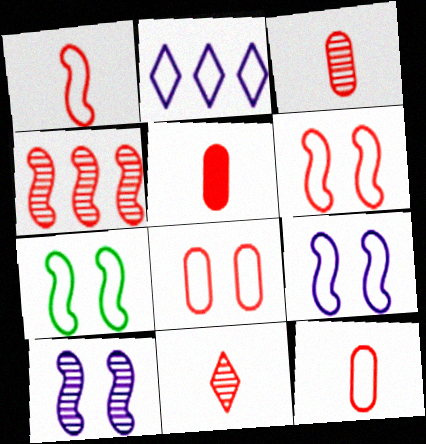[[1, 5, 11], 
[2, 7, 12], 
[3, 5, 12], 
[6, 7, 9]]